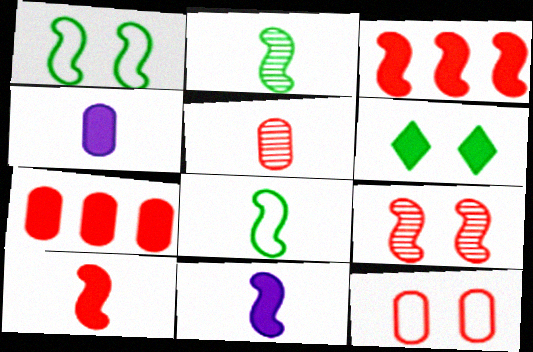[[3, 4, 6], 
[5, 7, 12], 
[6, 7, 11]]